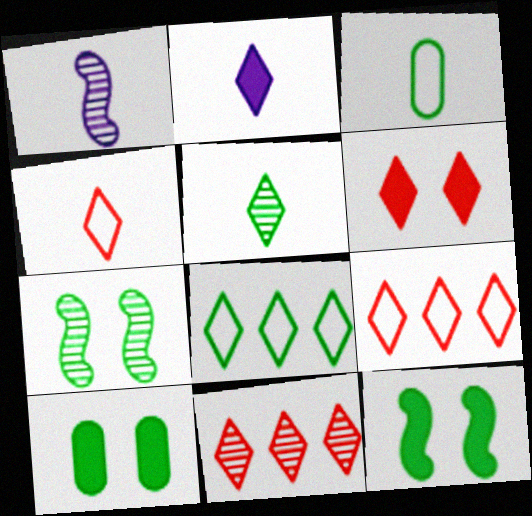[[1, 9, 10], 
[2, 4, 5], 
[4, 6, 11]]